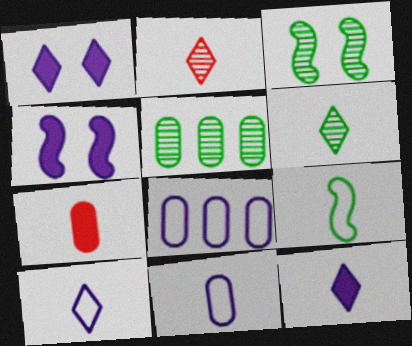[[3, 5, 6]]